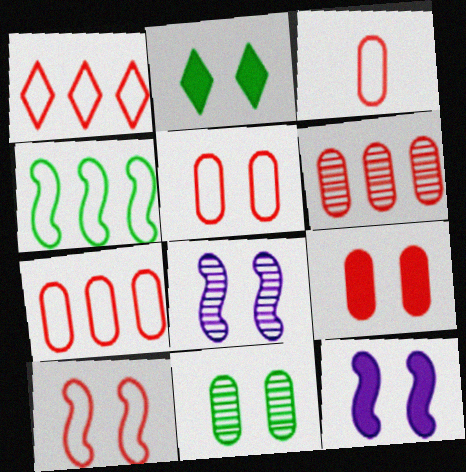[[1, 3, 10], 
[2, 5, 8], 
[2, 9, 12], 
[3, 5, 7], 
[3, 6, 9]]